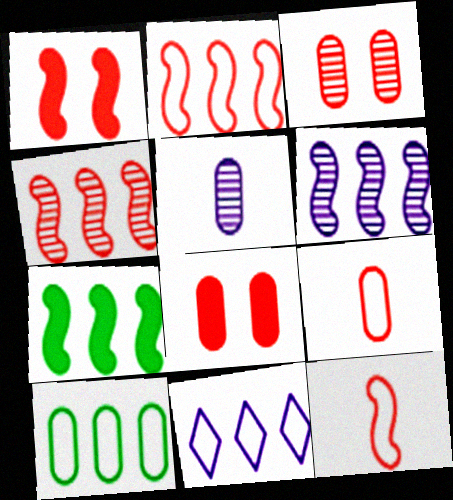[[1, 4, 12], 
[2, 6, 7], 
[2, 10, 11], 
[5, 8, 10]]